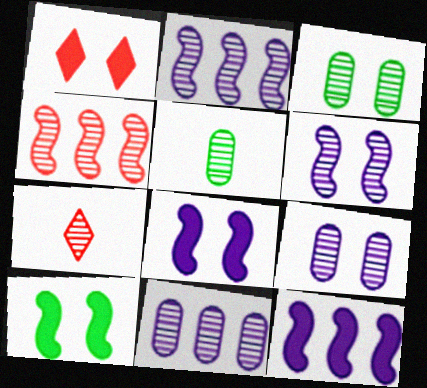[[2, 3, 7]]